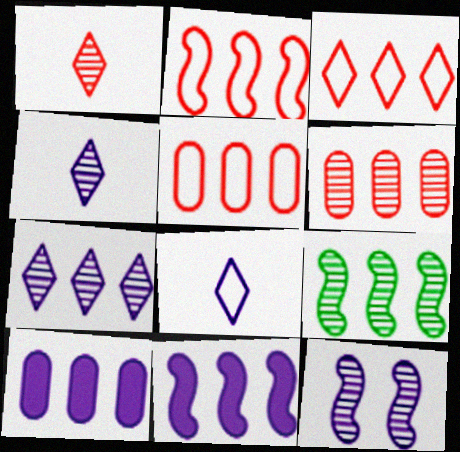[[2, 3, 5], 
[2, 9, 11], 
[3, 9, 10], 
[6, 7, 9], 
[8, 10, 12]]